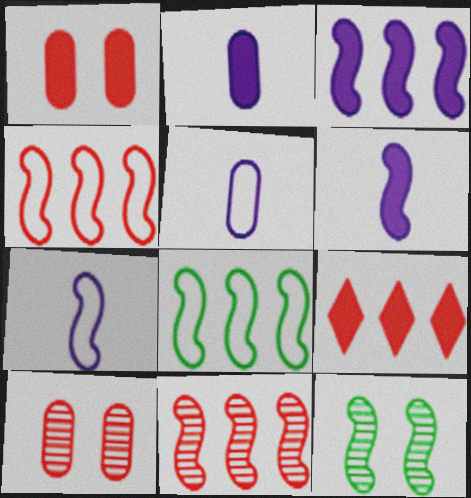[[3, 8, 11], 
[4, 6, 12], 
[5, 9, 12]]